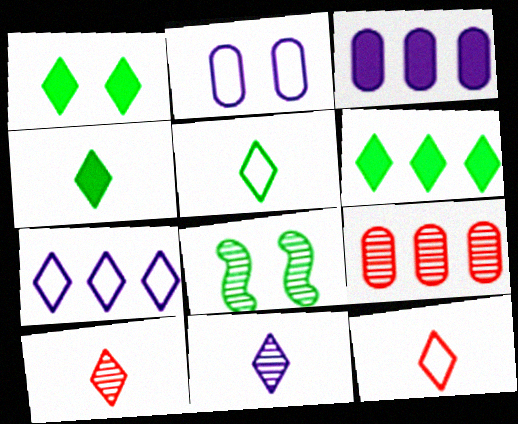[[1, 4, 6], 
[1, 7, 10], 
[3, 8, 12], 
[4, 11, 12], 
[8, 9, 11]]